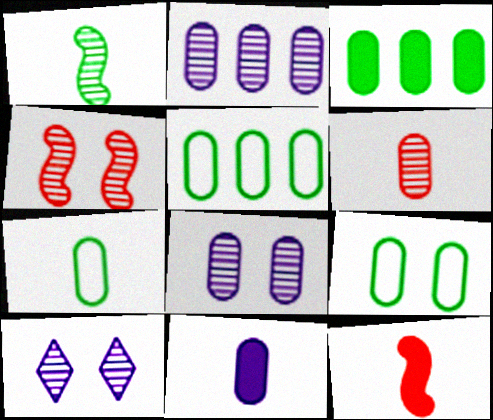[[5, 7, 9], 
[5, 10, 12], 
[6, 7, 11]]